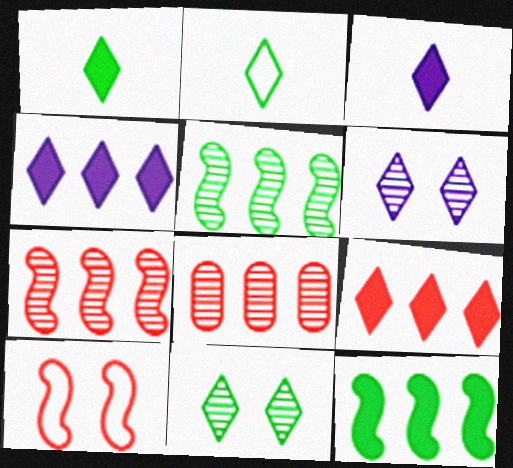[[2, 6, 9]]